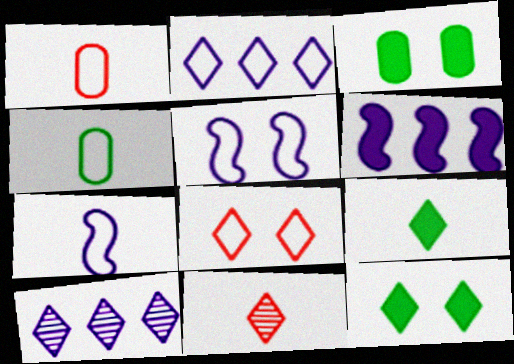[[2, 11, 12], 
[8, 9, 10]]